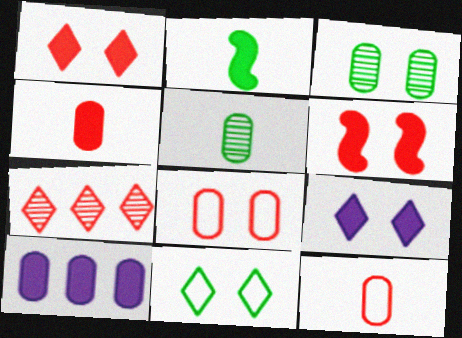[[1, 2, 10], 
[3, 10, 12], 
[5, 8, 10], 
[6, 7, 12]]